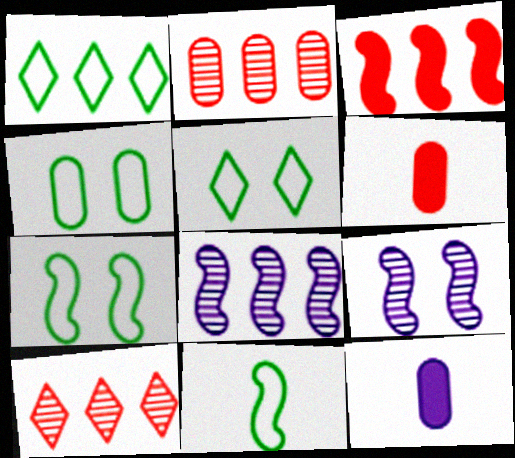[[1, 4, 11], 
[1, 6, 9], 
[2, 4, 12], 
[3, 9, 11], 
[4, 5, 7], 
[5, 6, 8], 
[7, 10, 12]]